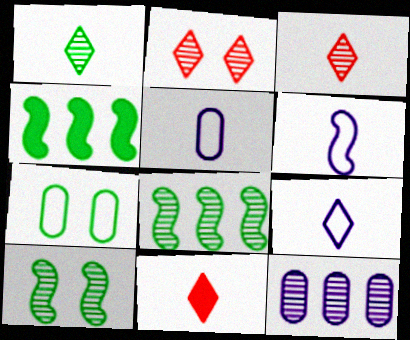[[1, 4, 7], 
[1, 9, 11], 
[2, 4, 5], 
[3, 10, 12], 
[5, 6, 9]]